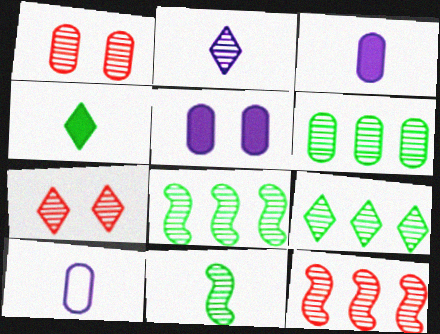[[1, 2, 8], 
[2, 7, 9], 
[6, 8, 9]]